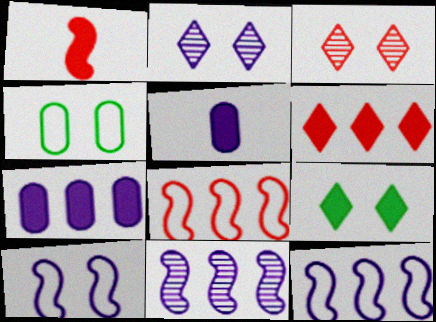[[1, 7, 9], 
[2, 5, 12]]